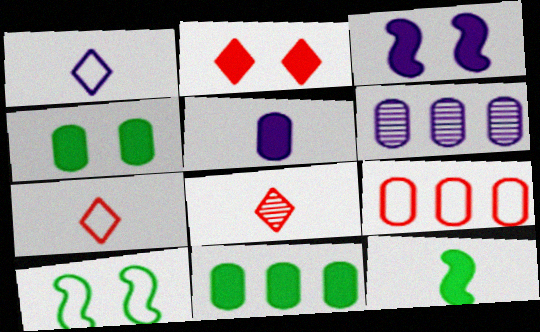[[1, 3, 6], 
[1, 9, 10], 
[2, 3, 4], 
[6, 9, 11]]